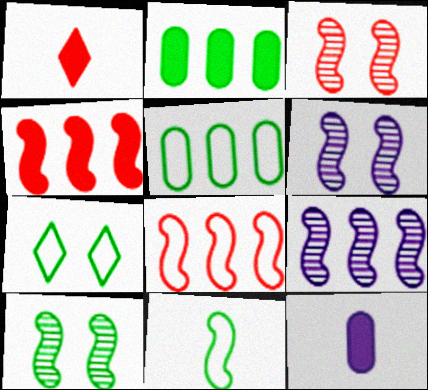[[1, 5, 6], 
[3, 6, 10], 
[4, 6, 11], 
[5, 7, 11]]